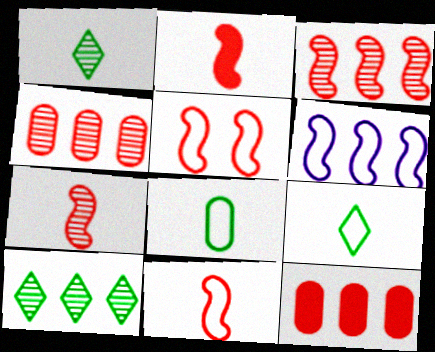[[2, 3, 5], 
[2, 7, 11], 
[6, 10, 12]]